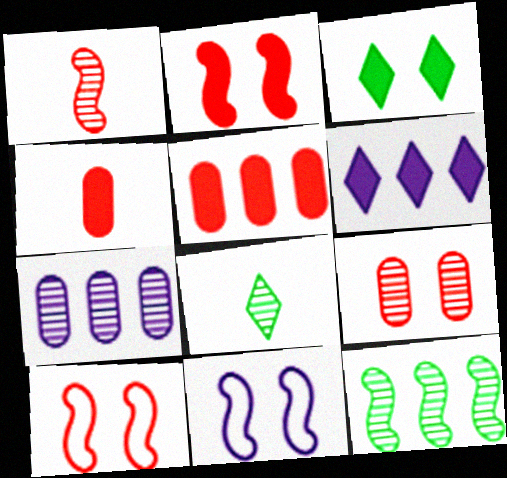[[3, 9, 11], 
[5, 8, 11]]